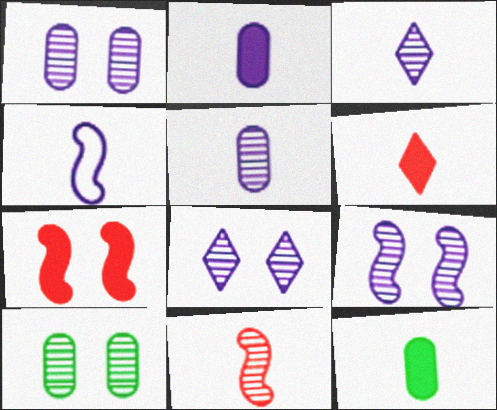[[1, 8, 9], 
[2, 3, 4]]